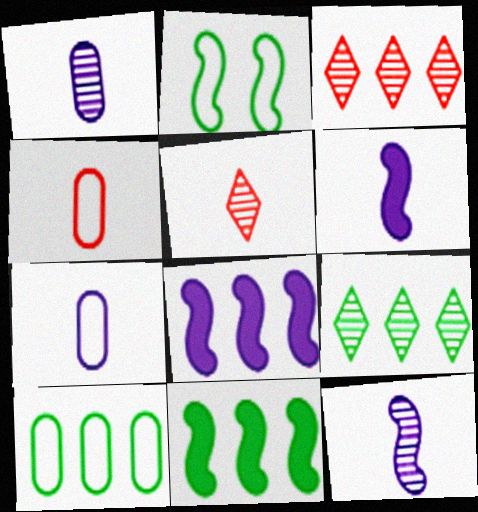[[3, 8, 10], 
[9, 10, 11]]